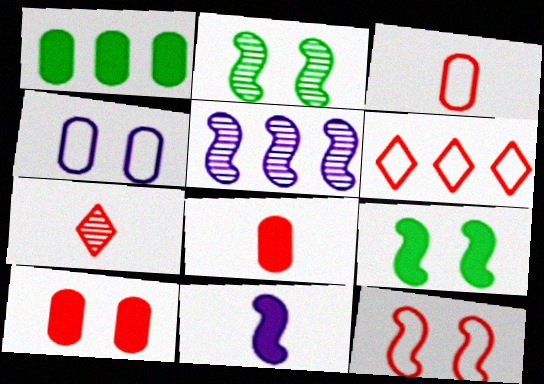[[1, 5, 6], 
[3, 6, 12]]